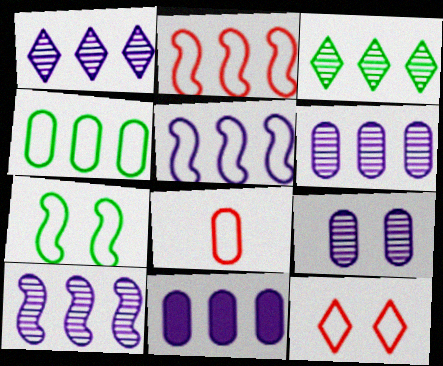[[1, 5, 11], 
[1, 6, 10], 
[2, 3, 11], 
[2, 8, 12]]